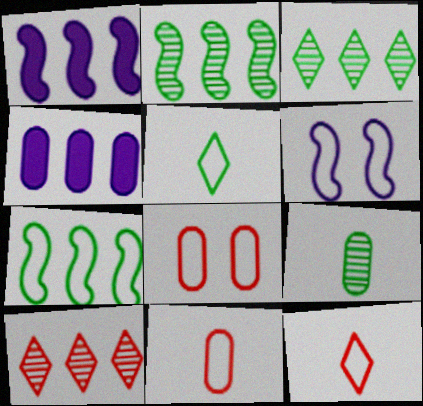[[4, 7, 10], 
[4, 8, 9]]